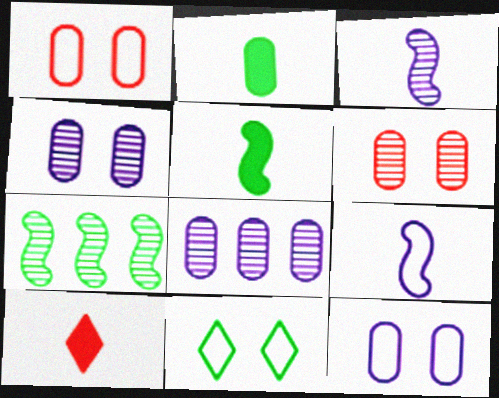[[1, 2, 8], 
[2, 7, 11], 
[7, 10, 12]]